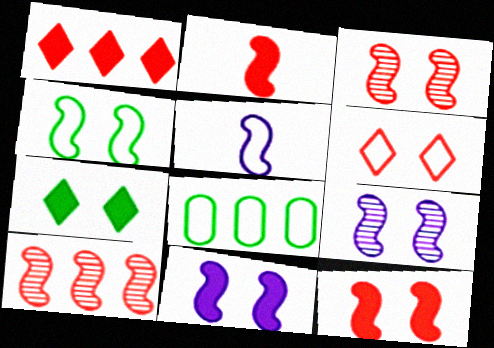[[3, 4, 11], 
[4, 9, 12], 
[5, 6, 8]]